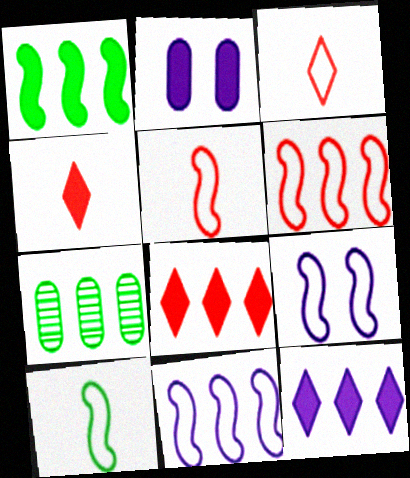[[1, 2, 4], 
[4, 7, 9], 
[6, 7, 12], 
[6, 9, 10], 
[7, 8, 11]]